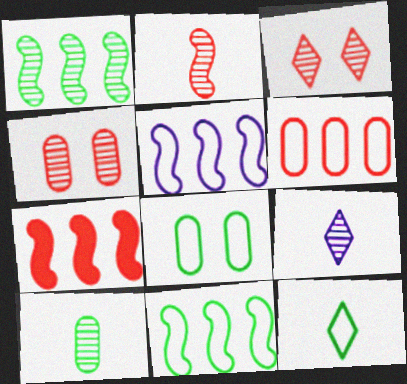[[1, 4, 9], 
[1, 5, 7], 
[2, 9, 10], 
[7, 8, 9], 
[8, 11, 12]]